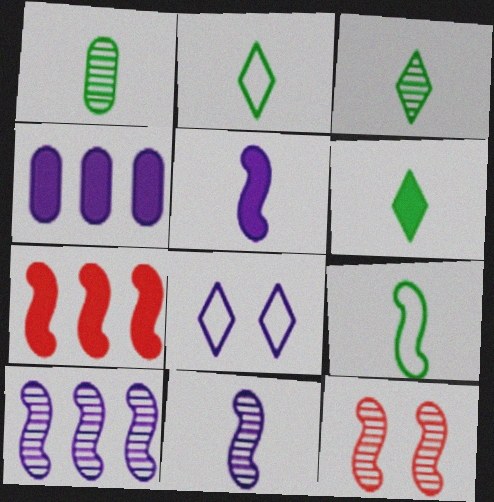[[1, 6, 9], 
[1, 7, 8], 
[2, 3, 6], 
[2, 4, 12], 
[4, 8, 11]]